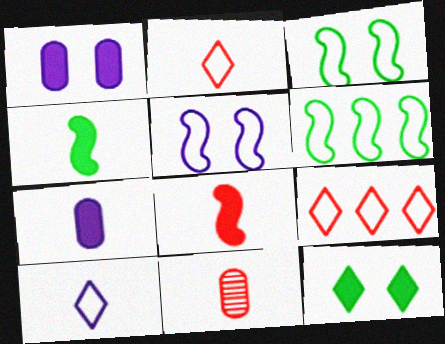[[2, 8, 11], 
[4, 10, 11]]